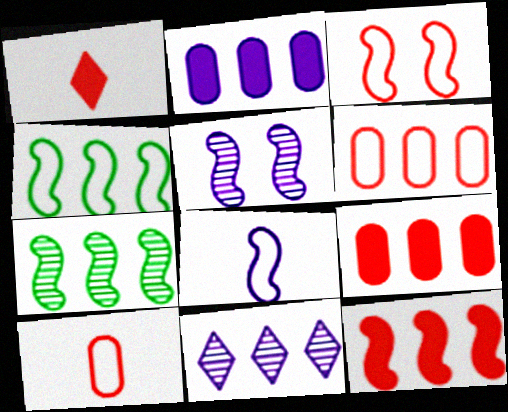[[3, 4, 8], 
[4, 9, 11]]